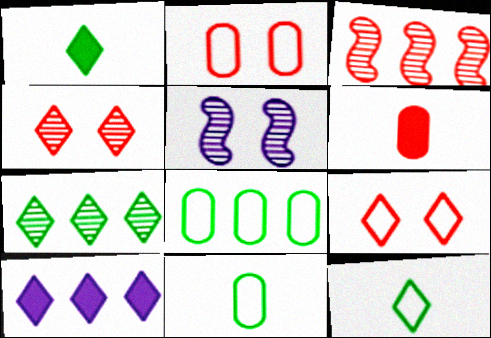[[3, 6, 9], 
[3, 8, 10], 
[4, 10, 12]]